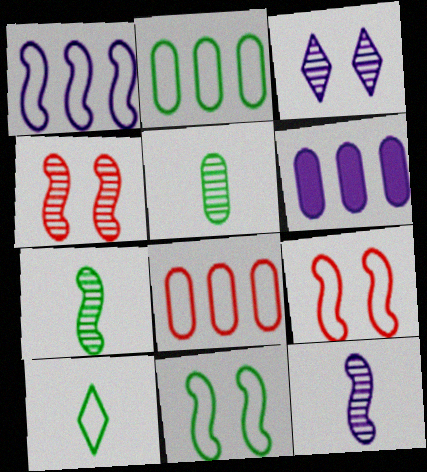[[2, 10, 11], 
[4, 6, 10]]